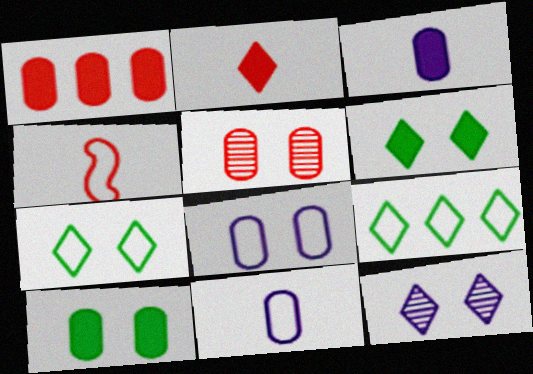[[1, 3, 10], 
[2, 9, 12], 
[4, 8, 9], 
[5, 8, 10]]